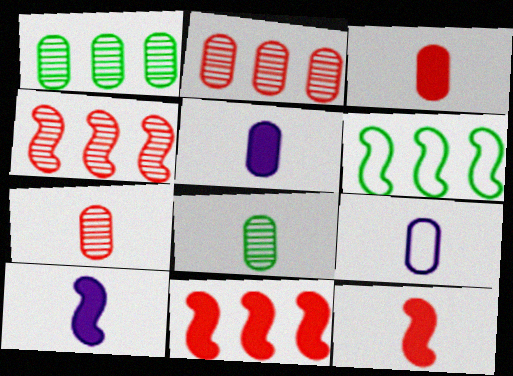[[3, 8, 9]]